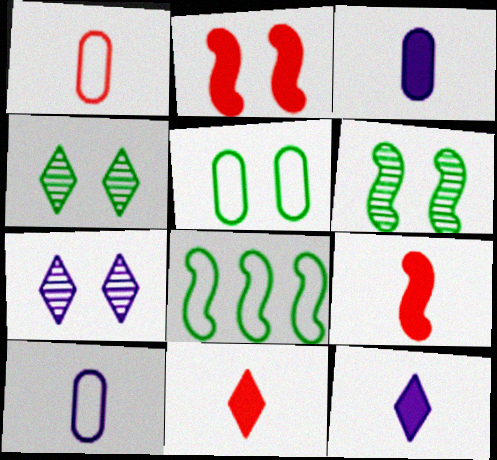[[2, 5, 7]]